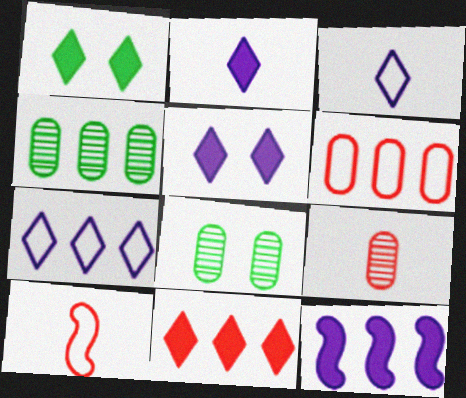[[1, 2, 11], 
[4, 5, 10]]